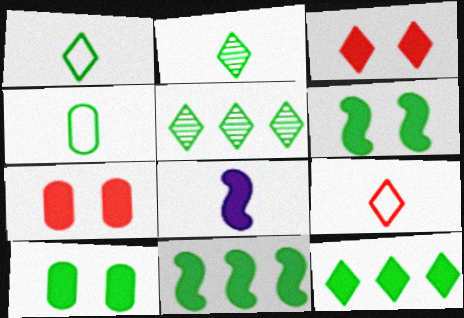[[4, 5, 6], 
[7, 8, 12]]